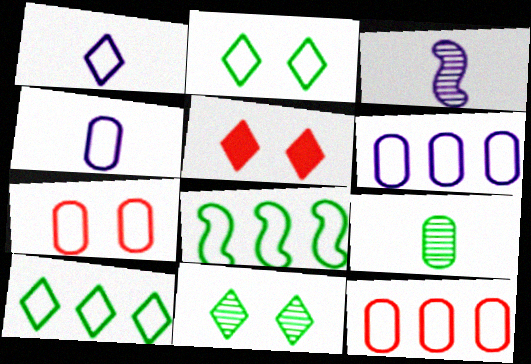[[1, 7, 8]]